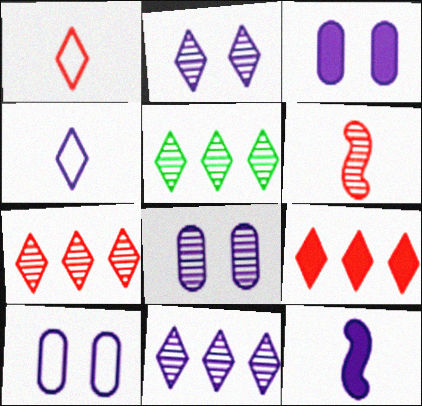[[3, 8, 10], 
[5, 6, 8], 
[5, 7, 11], 
[10, 11, 12]]